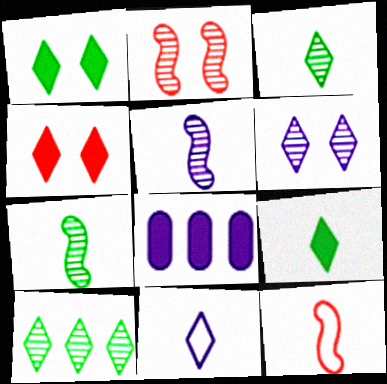[[4, 10, 11]]